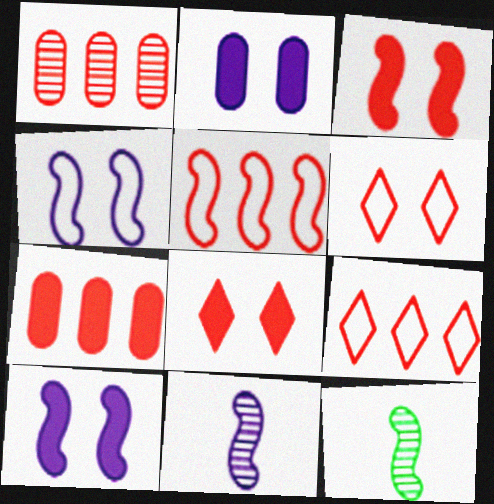[[2, 9, 12], 
[5, 10, 12]]